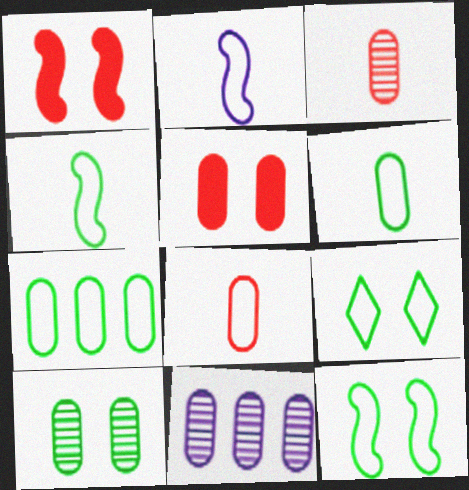[[3, 10, 11], 
[4, 7, 9], 
[5, 6, 11]]